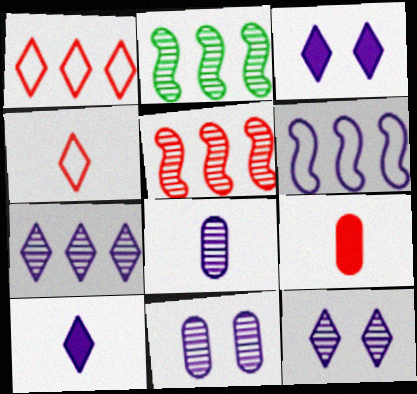[[3, 6, 8], 
[6, 10, 11]]